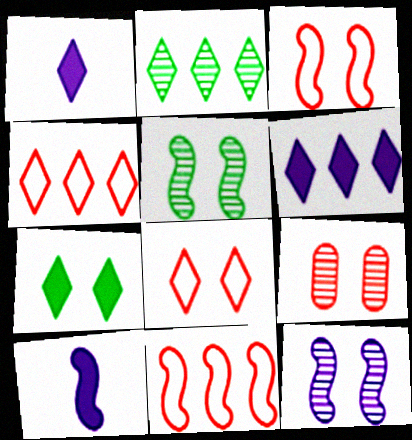[[1, 2, 8], 
[2, 4, 6], 
[5, 10, 11]]